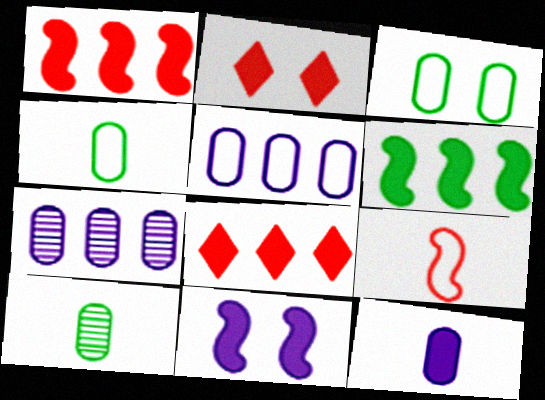[[2, 6, 12]]